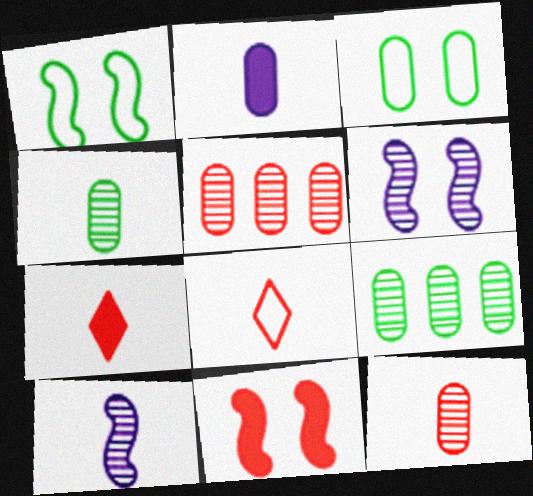[[1, 6, 11], 
[2, 3, 5], 
[5, 8, 11]]